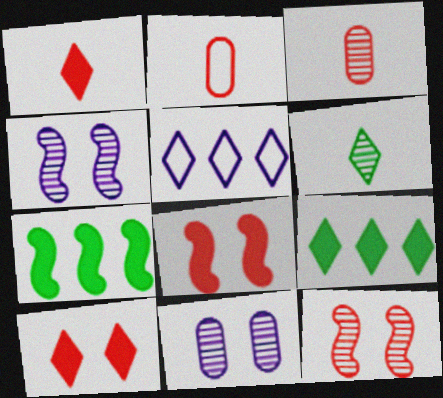[[2, 4, 9], 
[5, 6, 10]]